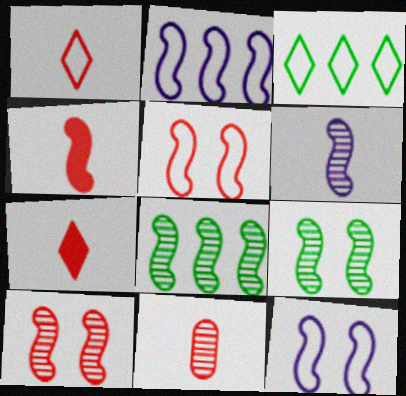[[1, 4, 11], 
[2, 4, 9], 
[4, 8, 12], 
[6, 8, 10]]